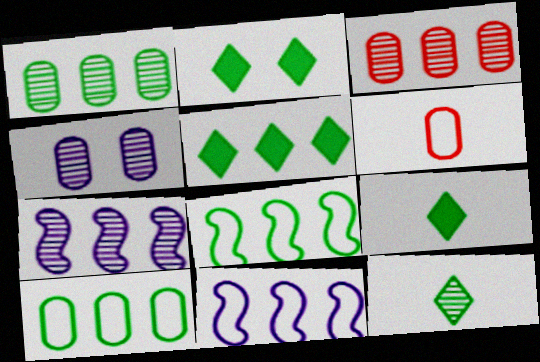[[1, 5, 8], 
[2, 5, 9], 
[2, 6, 7], 
[3, 5, 11]]